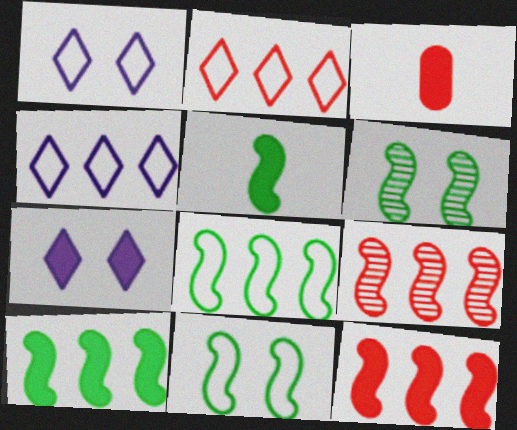[[3, 4, 6], 
[3, 7, 10], 
[5, 6, 8]]